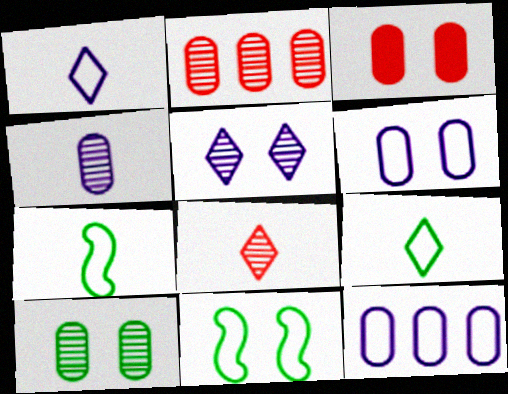[[2, 4, 10], 
[3, 5, 11], 
[3, 6, 10]]